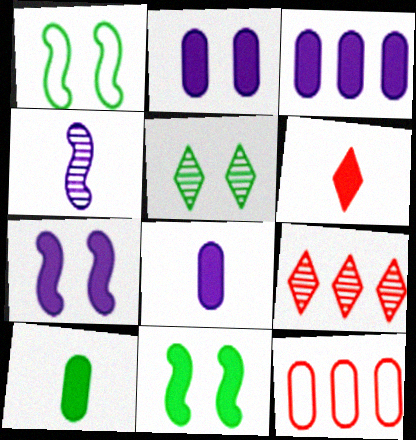[[1, 8, 9], 
[2, 3, 8], 
[3, 6, 11]]